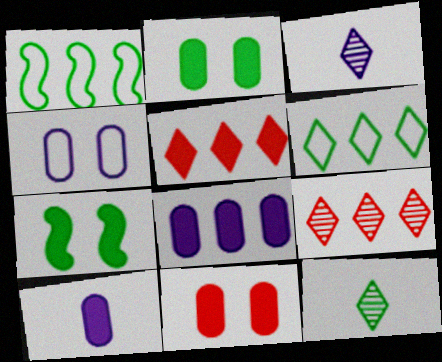[[1, 2, 12], 
[1, 3, 11], 
[1, 8, 9], 
[5, 7, 10]]